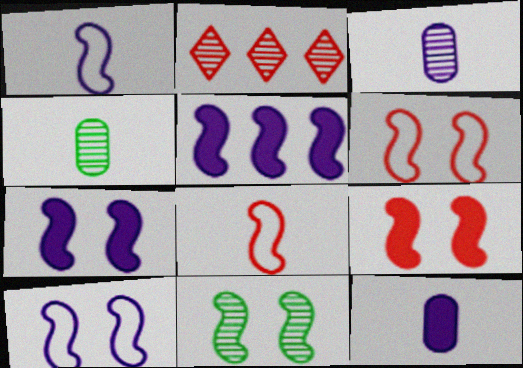[[2, 3, 11], 
[5, 8, 11], 
[6, 7, 11], 
[9, 10, 11]]